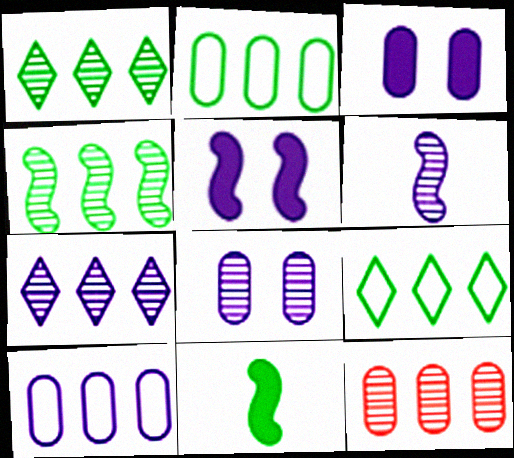[[4, 7, 12], 
[6, 7, 8]]